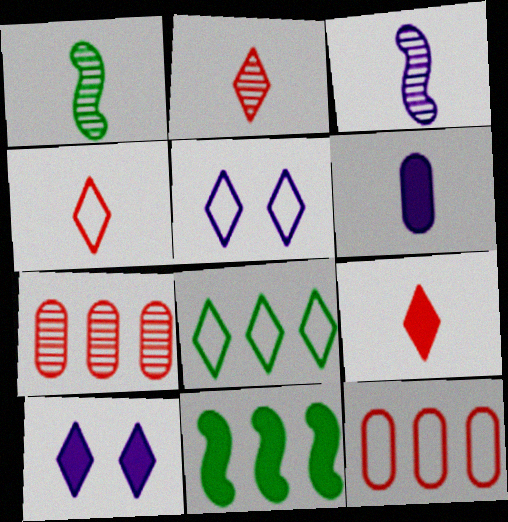[[1, 4, 6], 
[1, 10, 12], 
[2, 4, 9], 
[2, 8, 10], 
[4, 5, 8]]